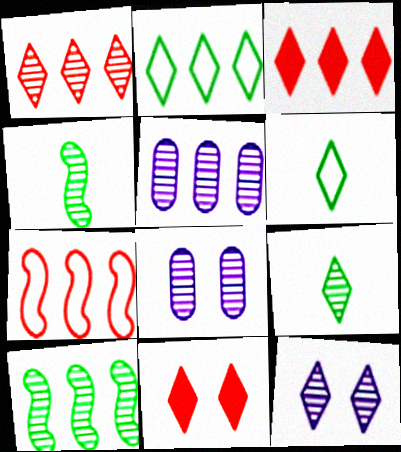[[1, 4, 8], 
[1, 5, 10], 
[1, 9, 12], 
[3, 6, 12]]